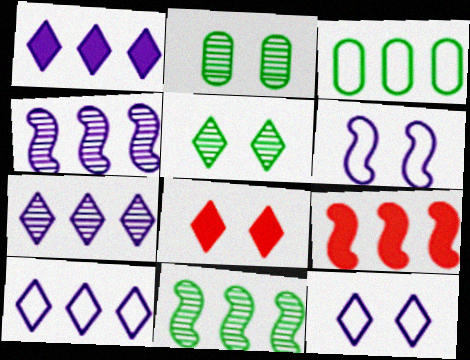[[1, 7, 10], 
[2, 6, 8], 
[3, 7, 9], 
[5, 8, 12]]